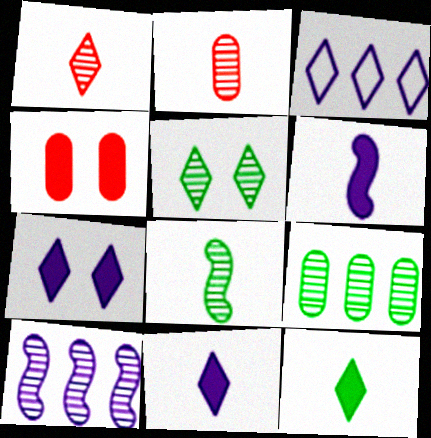[[2, 5, 10], 
[3, 4, 8], 
[5, 8, 9]]